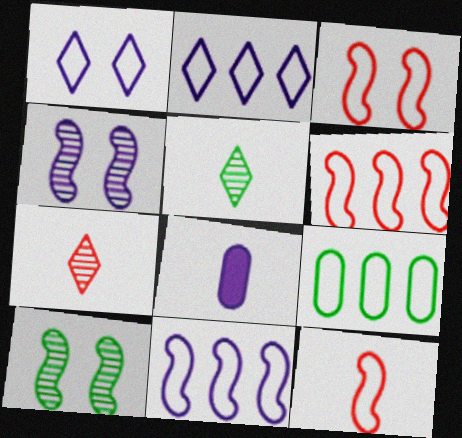[[1, 9, 12], 
[2, 4, 8], 
[2, 6, 9], 
[3, 6, 12], 
[5, 8, 12]]